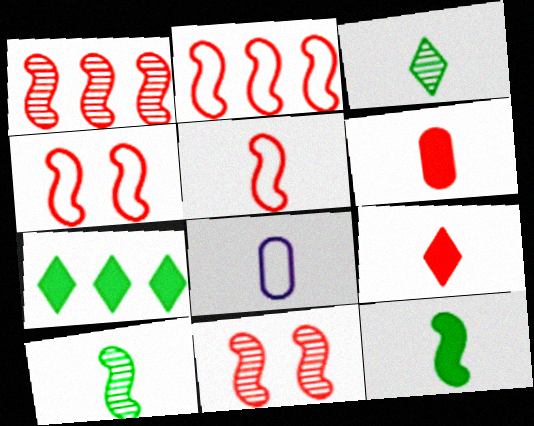[[2, 4, 5], 
[7, 8, 11], 
[8, 9, 10]]